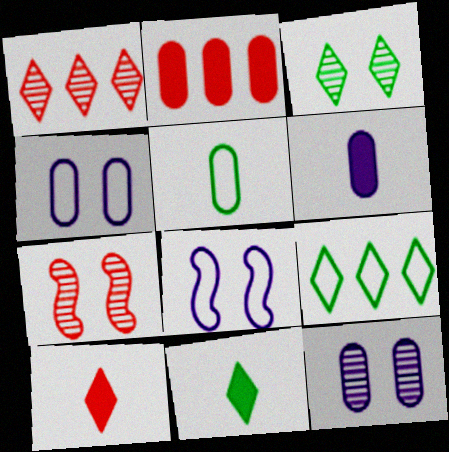[[2, 5, 12], 
[3, 7, 12], 
[3, 9, 11], 
[6, 7, 9]]